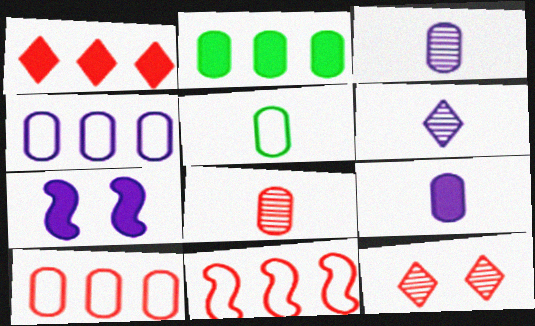[[4, 6, 7], 
[5, 8, 9]]